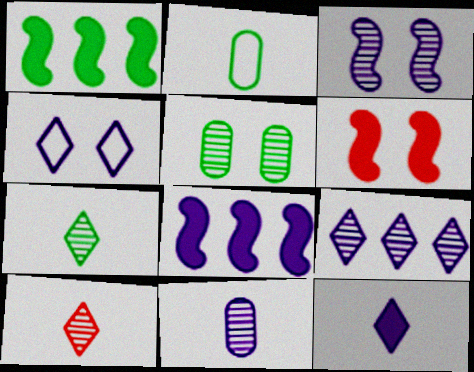[[2, 6, 9], 
[3, 9, 11], 
[4, 5, 6], 
[4, 8, 11], 
[4, 9, 12]]